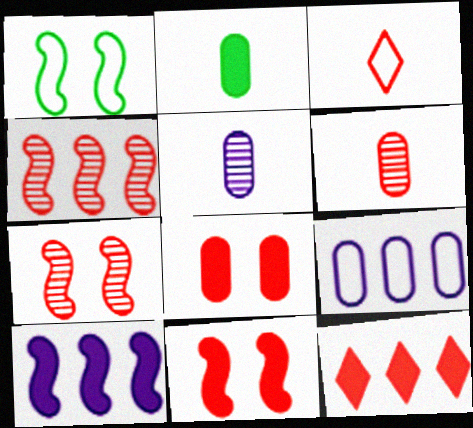[[1, 3, 9], 
[1, 5, 12], 
[3, 4, 8]]